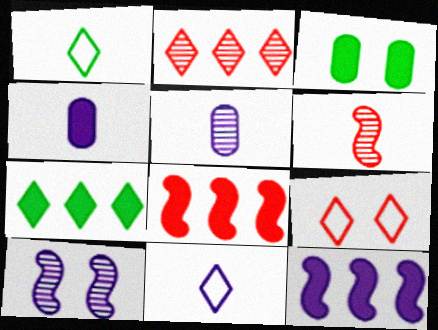[[1, 4, 6], 
[3, 9, 10]]